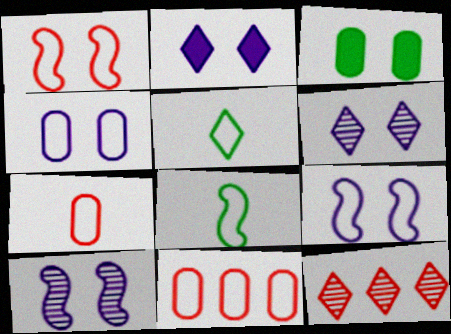[[1, 3, 6], 
[2, 4, 10], 
[2, 5, 12], 
[5, 9, 11]]